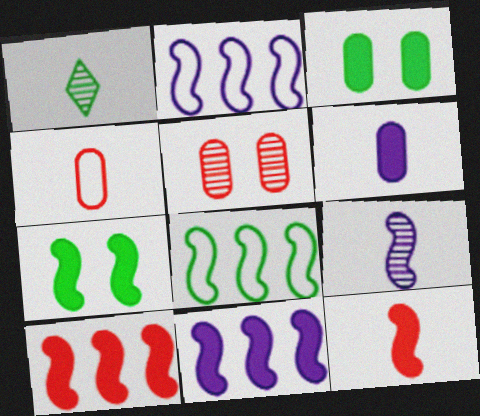[[1, 3, 8], 
[7, 11, 12]]